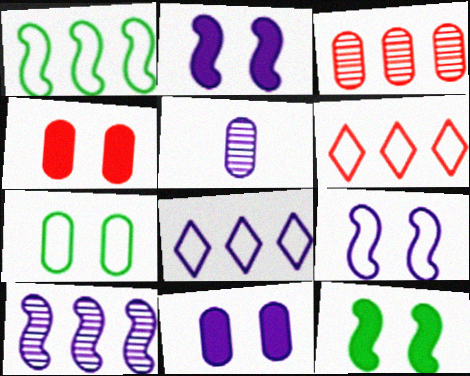[[2, 5, 8], 
[5, 6, 12]]